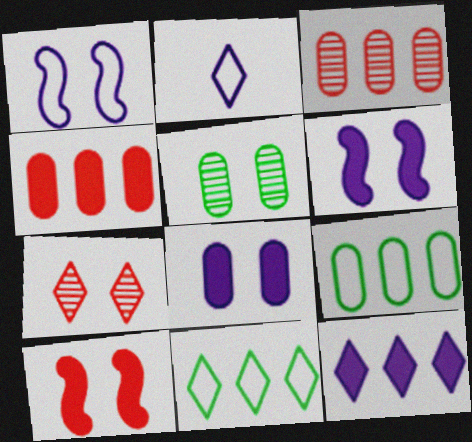[]